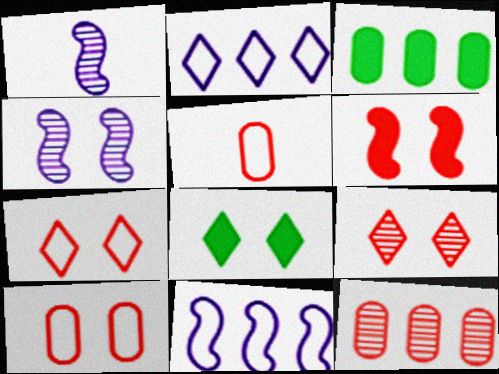[[1, 3, 7], 
[4, 8, 10], 
[6, 9, 10]]